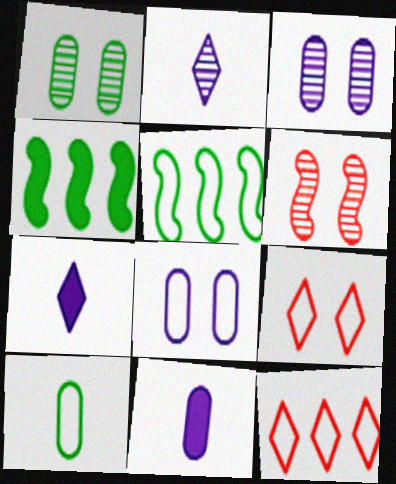[]